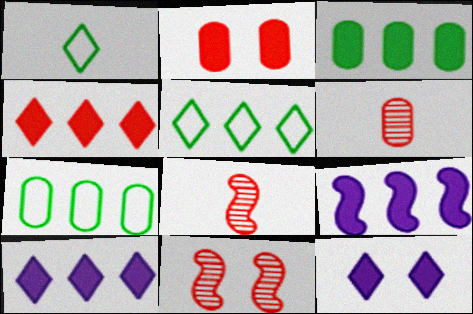[[3, 4, 9], 
[7, 8, 12]]